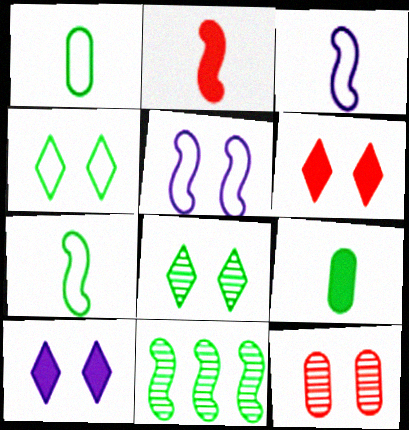[[2, 5, 11], 
[4, 9, 11]]